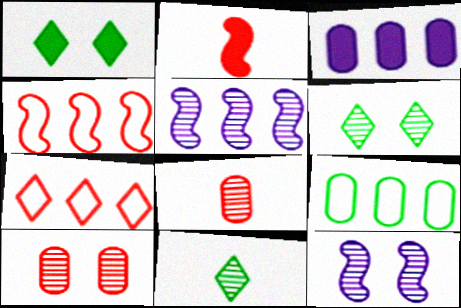[[1, 2, 3], 
[2, 7, 10], 
[5, 6, 8], 
[5, 10, 11], 
[6, 10, 12]]